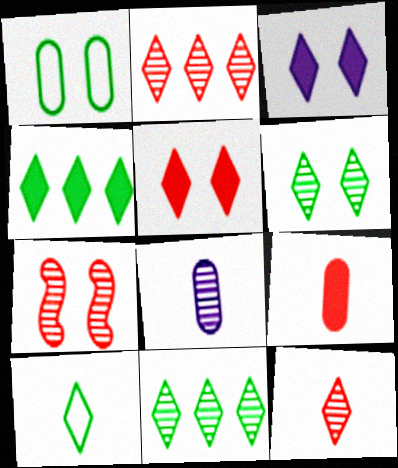[[1, 3, 7], 
[2, 3, 10], 
[4, 6, 10], 
[7, 8, 11]]